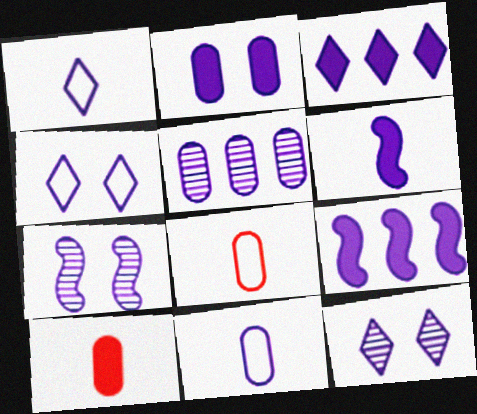[[1, 3, 12], 
[2, 3, 6], 
[2, 4, 7], 
[2, 5, 11], 
[3, 7, 11], 
[4, 5, 6], 
[9, 11, 12]]